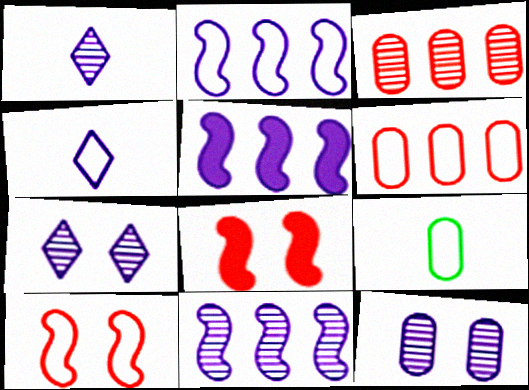[[1, 11, 12], 
[2, 5, 11], 
[4, 5, 12]]